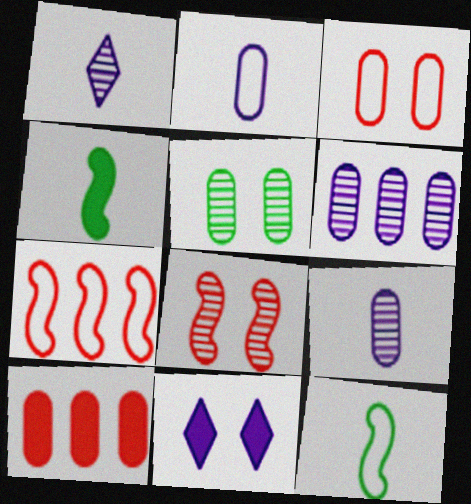[[2, 5, 10], 
[4, 10, 11]]